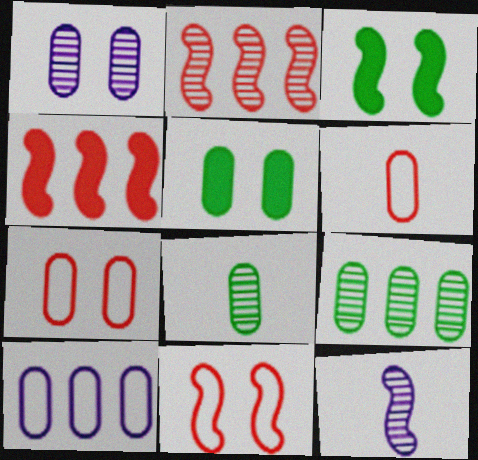[[1, 5, 7]]